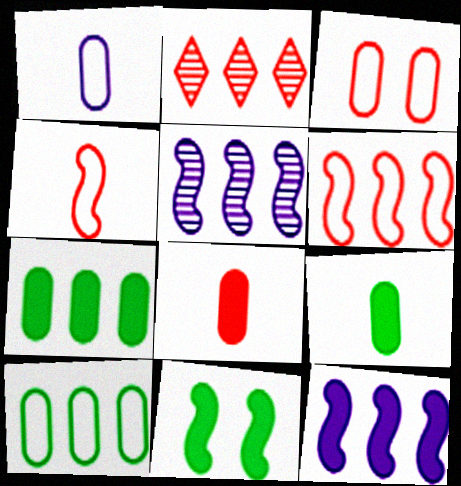[[1, 2, 11], 
[1, 3, 10], 
[2, 10, 12], 
[4, 5, 11]]